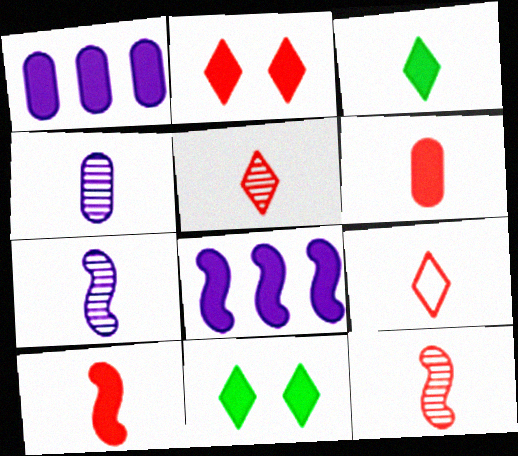[[1, 10, 11], 
[6, 8, 11], 
[6, 9, 12]]